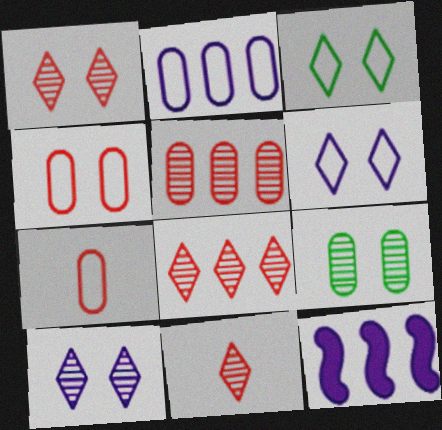[[1, 8, 11]]